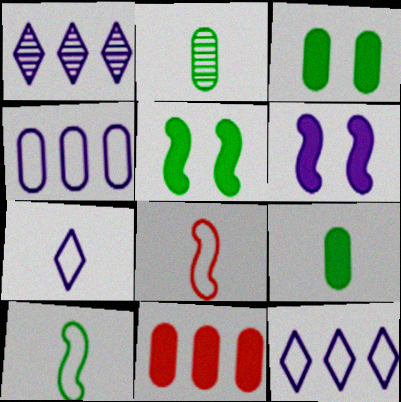[[1, 3, 8]]